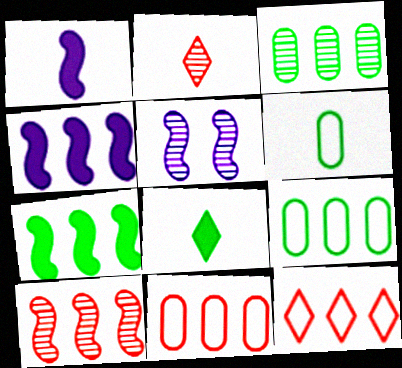[[1, 2, 6], 
[2, 3, 5], 
[3, 4, 12], 
[5, 8, 11]]